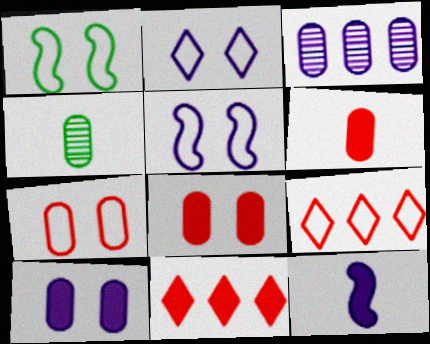[[1, 2, 7], 
[2, 3, 12], 
[4, 5, 11]]